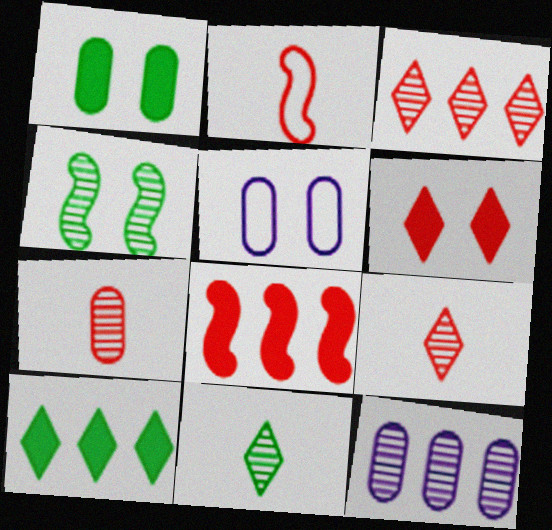[[4, 5, 6], 
[4, 9, 12], 
[5, 8, 11]]